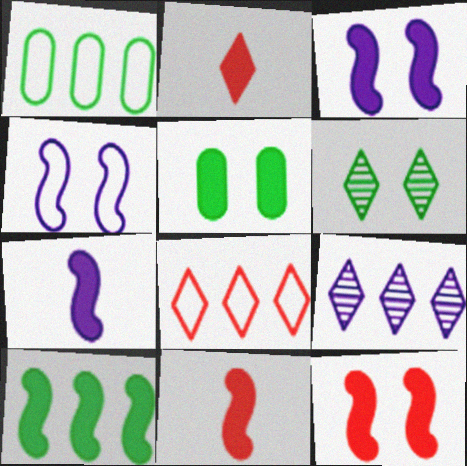[[3, 10, 11], 
[7, 10, 12]]